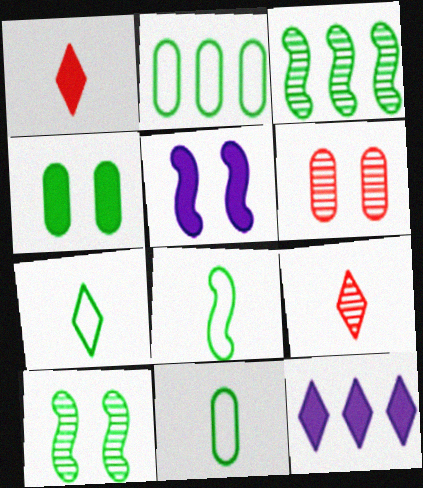[[2, 5, 9], 
[3, 4, 7], 
[6, 8, 12], 
[7, 8, 11]]